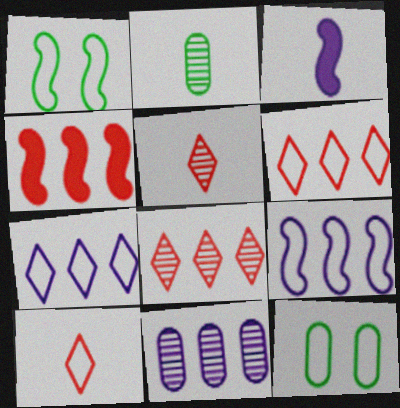[[2, 3, 10], 
[3, 8, 12], 
[9, 10, 12]]